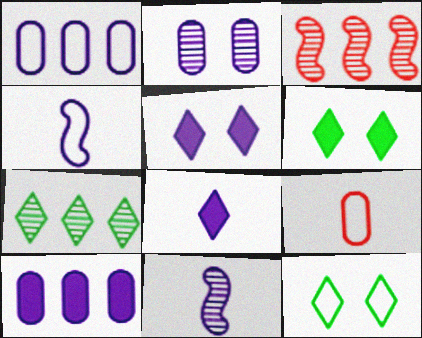[[1, 5, 11]]